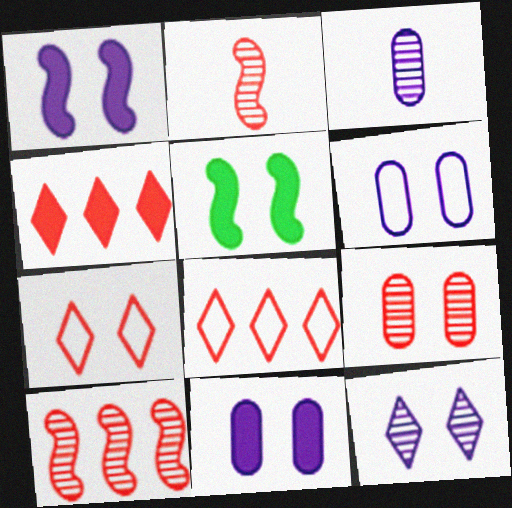[[1, 6, 12], 
[3, 5, 8]]